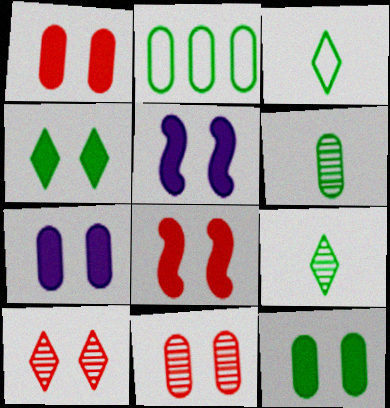[[1, 4, 5], 
[1, 7, 12], 
[2, 6, 12], 
[4, 7, 8]]